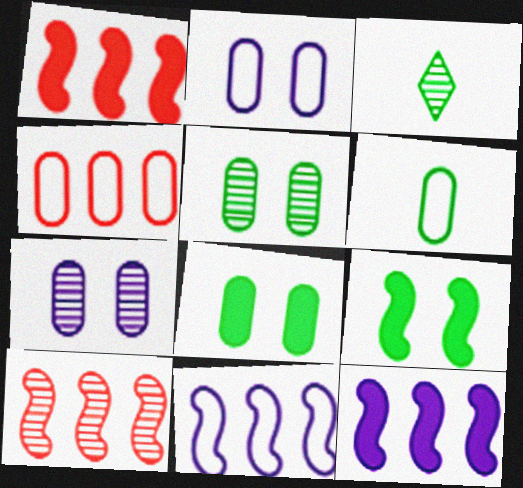[[1, 2, 3], 
[2, 4, 6], 
[3, 7, 10]]